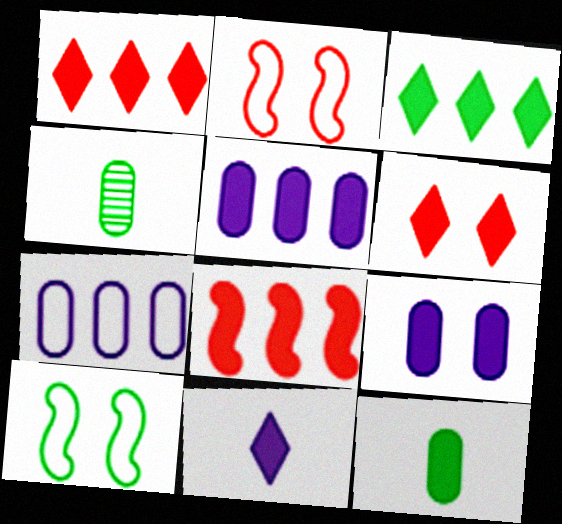[[3, 4, 10], 
[3, 5, 8], 
[3, 6, 11]]